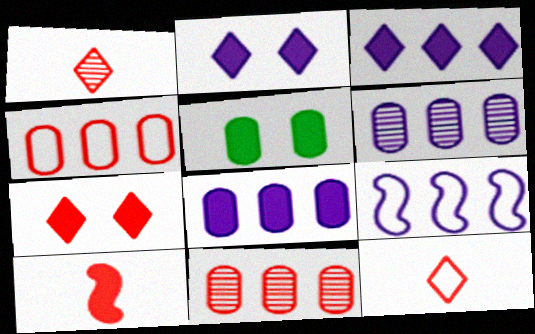[[1, 5, 9], 
[3, 5, 10], 
[3, 6, 9]]